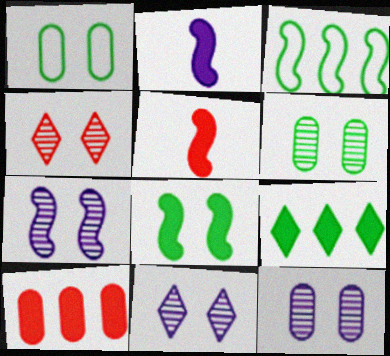[[3, 5, 7], 
[4, 6, 7], 
[7, 11, 12]]